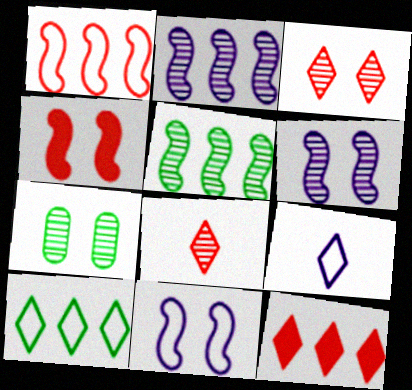[[2, 7, 8], 
[3, 6, 7]]